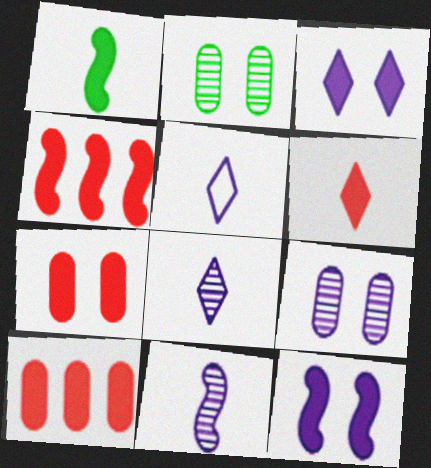[[1, 3, 10], 
[1, 4, 12], 
[2, 4, 5], 
[4, 6, 7]]